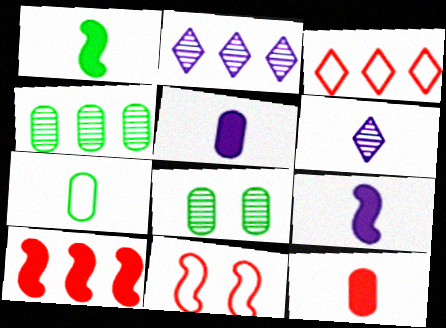[[3, 8, 9]]